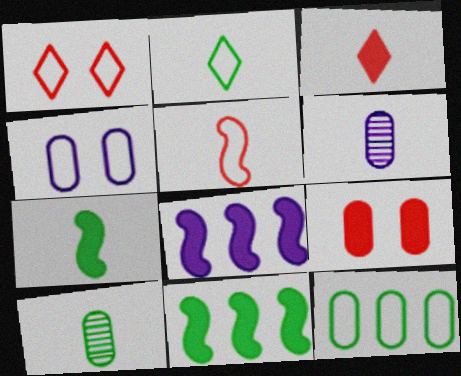[[1, 6, 11], 
[1, 8, 10], 
[2, 7, 10], 
[6, 9, 12]]